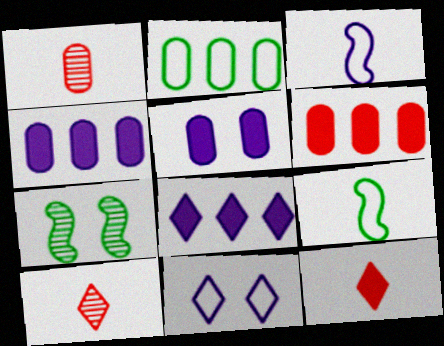[[1, 2, 5]]